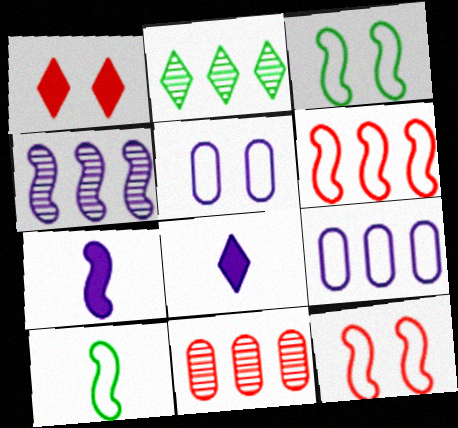[[2, 4, 11], 
[3, 8, 11], 
[4, 5, 8]]